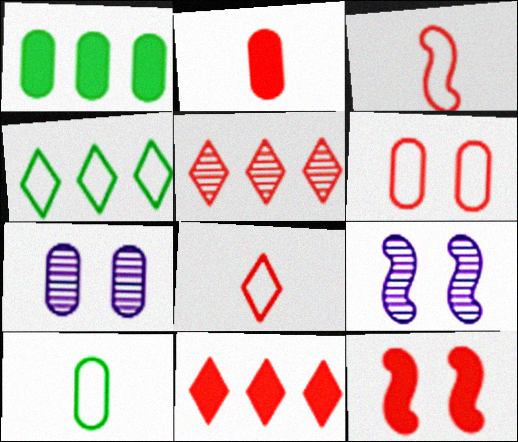[[1, 8, 9], 
[2, 4, 9], 
[2, 11, 12], 
[9, 10, 11]]